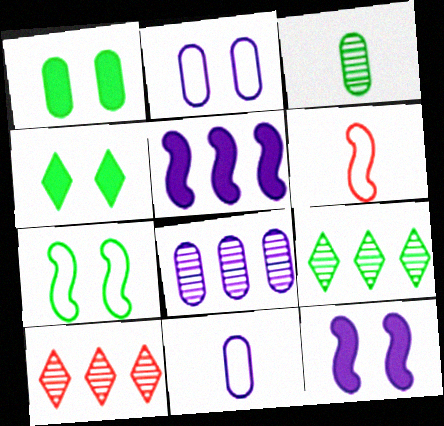[[4, 6, 8]]